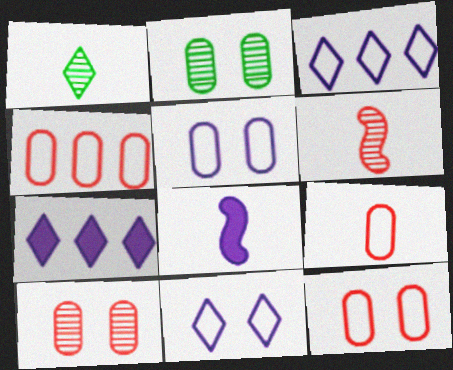[[1, 8, 9], 
[4, 9, 12]]